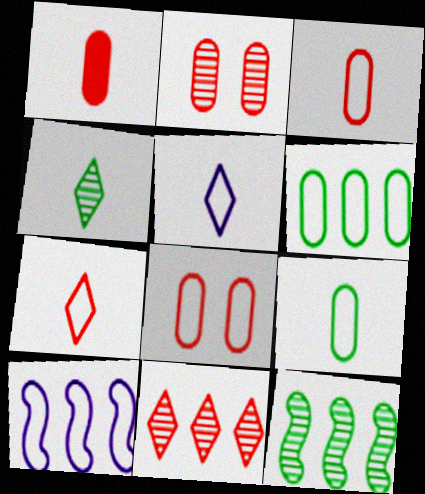[]